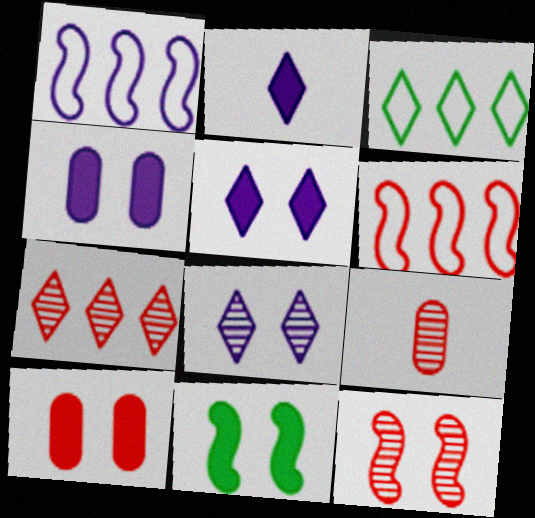[[5, 10, 11], 
[7, 9, 12]]